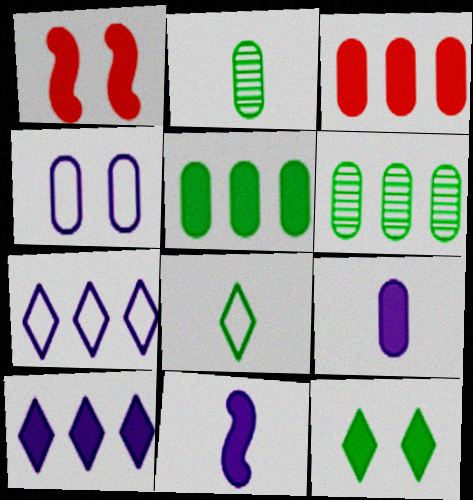[[1, 2, 7], 
[2, 3, 4], 
[3, 11, 12]]